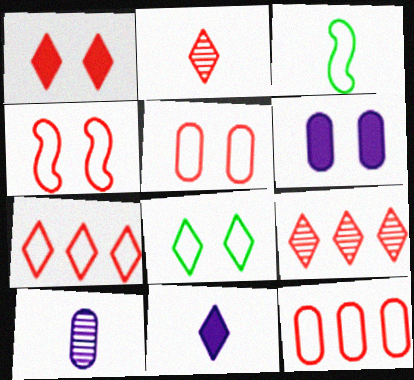[[1, 2, 7], 
[3, 6, 9], 
[8, 9, 11]]